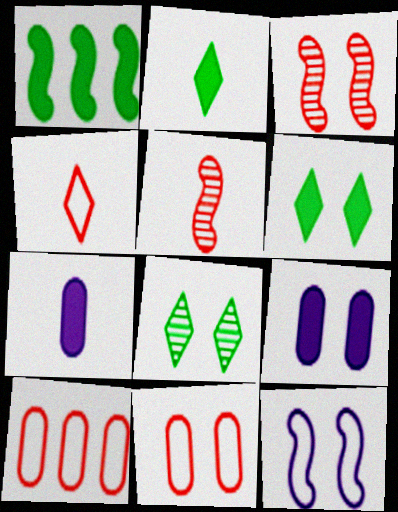[[1, 5, 12]]